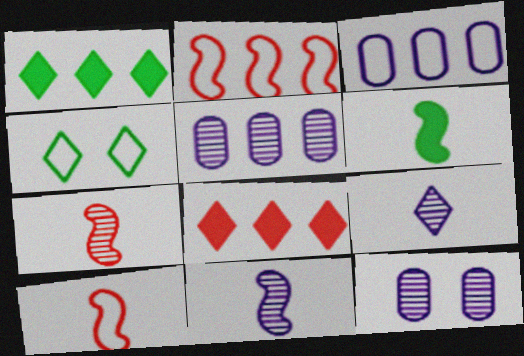[[1, 2, 5], 
[1, 10, 12], 
[3, 4, 10], 
[4, 8, 9], 
[6, 10, 11]]